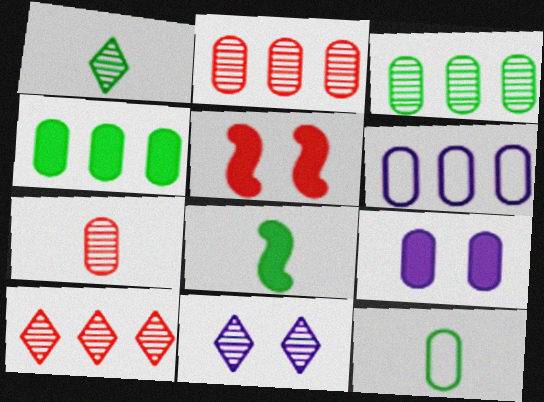[[1, 5, 6], 
[1, 8, 12], 
[1, 10, 11], 
[2, 4, 6], 
[2, 9, 12]]